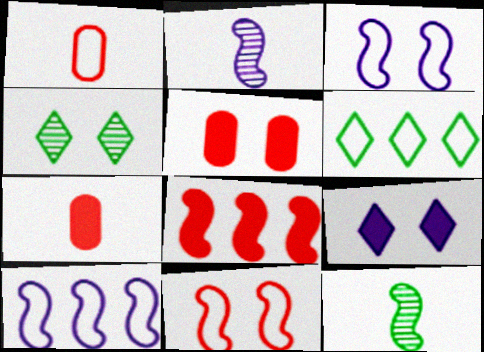[[1, 3, 6], 
[2, 5, 6], 
[3, 4, 5], 
[3, 8, 12], 
[4, 7, 10]]